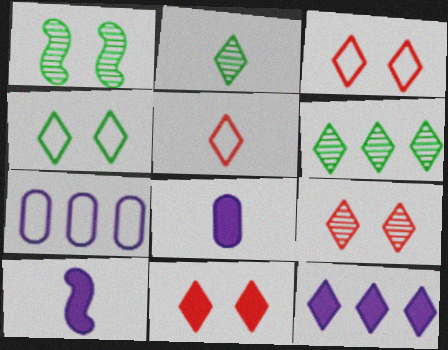[[2, 3, 12], 
[3, 9, 11]]